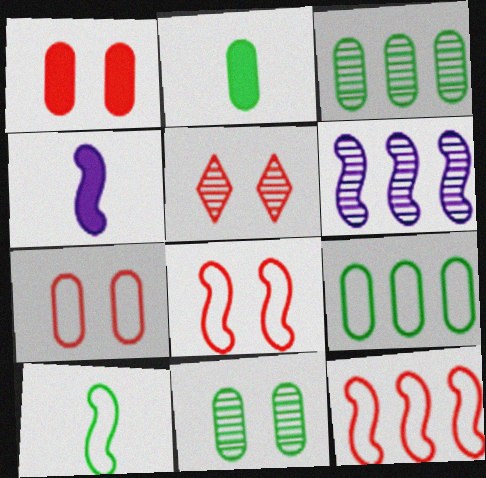[[1, 5, 8], 
[2, 9, 11], 
[4, 5, 9]]